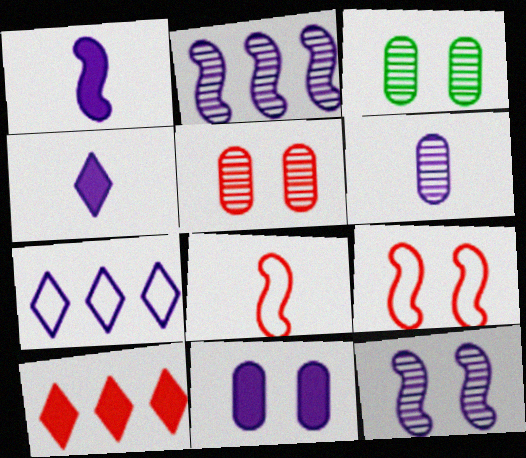[[5, 8, 10]]